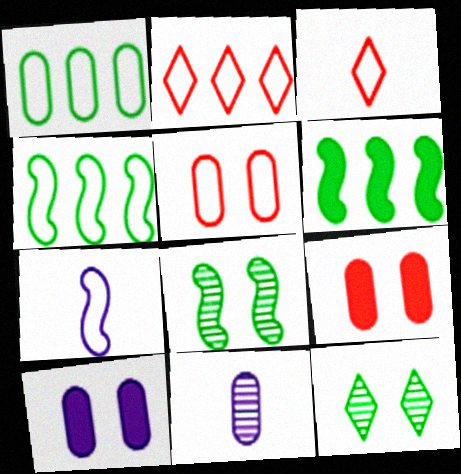[[1, 9, 11]]